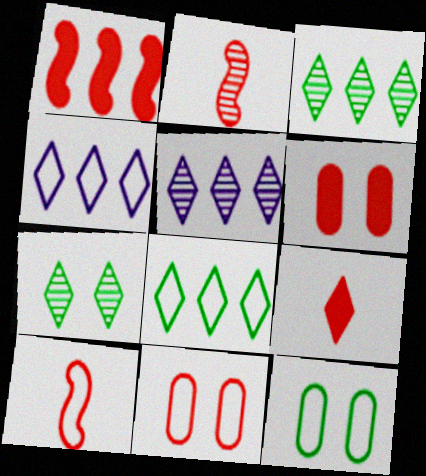[[1, 6, 9], 
[4, 7, 9], 
[4, 10, 12]]